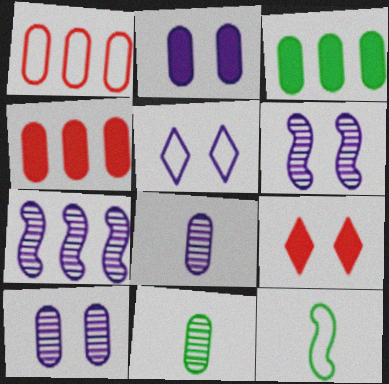[[1, 2, 11], 
[1, 5, 12], 
[2, 5, 6]]